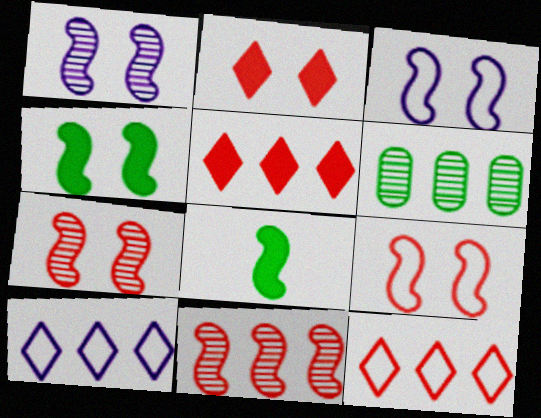[[1, 4, 9], 
[3, 4, 7], 
[3, 8, 11]]